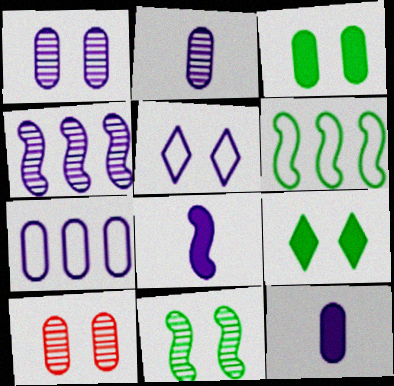[[1, 7, 12], 
[4, 5, 12]]